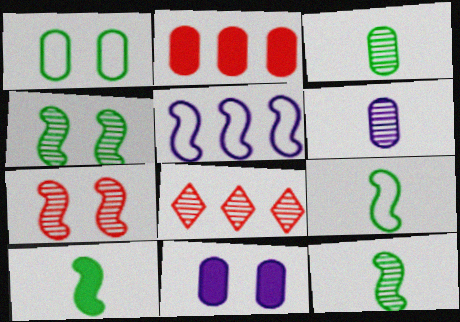[[1, 2, 6], 
[4, 6, 8], 
[5, 7, 10], 
[8, 9, 11], 
[9, 10, 12]]